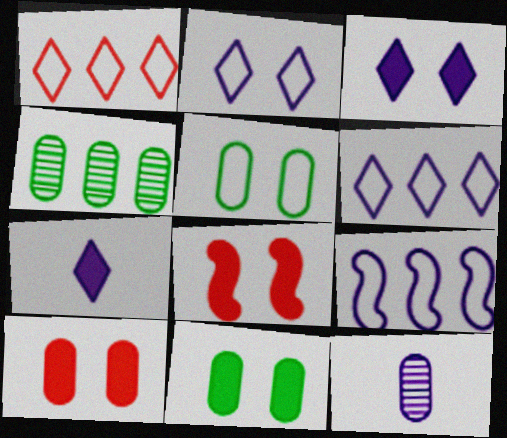[[3, 8, 11], 
[3, 9, 12]]